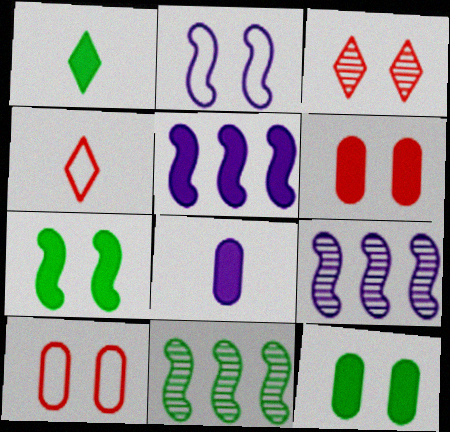[[1, 5, 6], 
[1, 9, 10], 
[2, 3, 12], 
[4, 9, 12]]